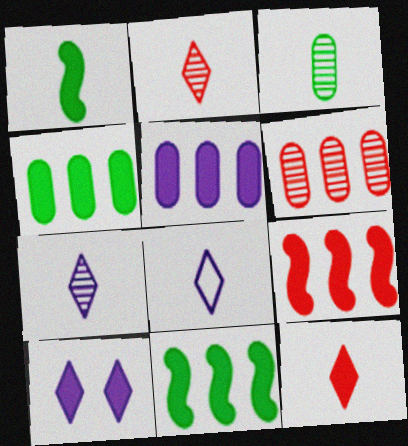[]